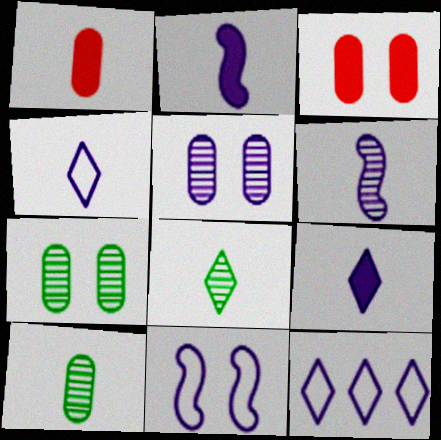[[2, 5, 12]]